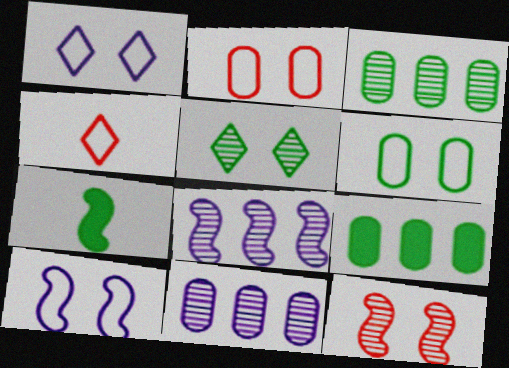[]